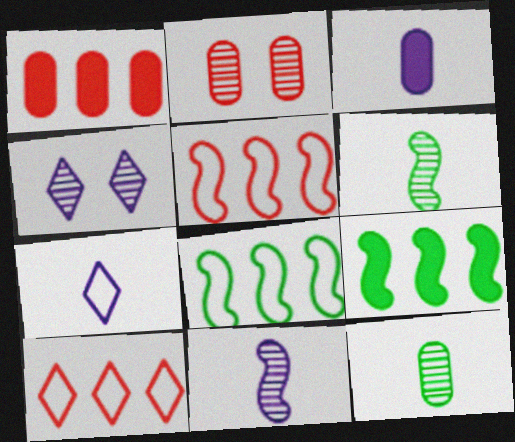[[2, 7, 9], 
[3, 7, 11]]